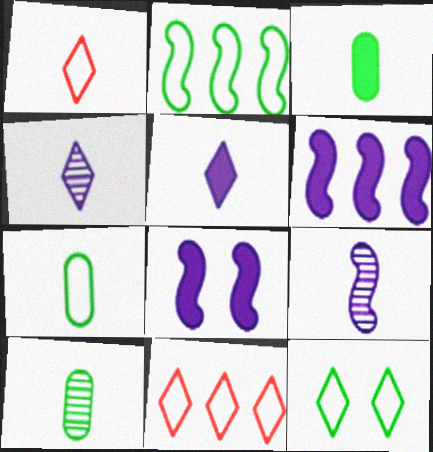[[1, 3, 9], 
[2, 7, 12], 
[3, 7, 10], 
[8, 10, 11]]